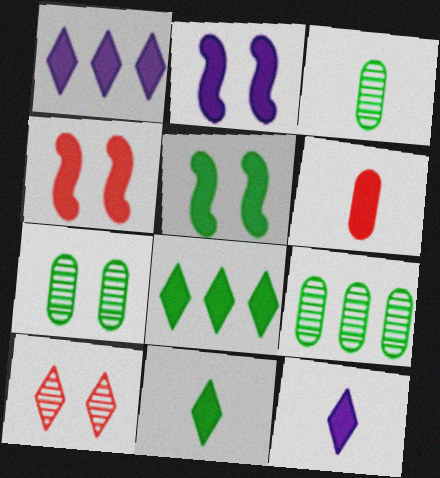[[1, 5, 6], 
[2, 4, 5], 
[2, 6, 8], 
[3, 7, 9]]